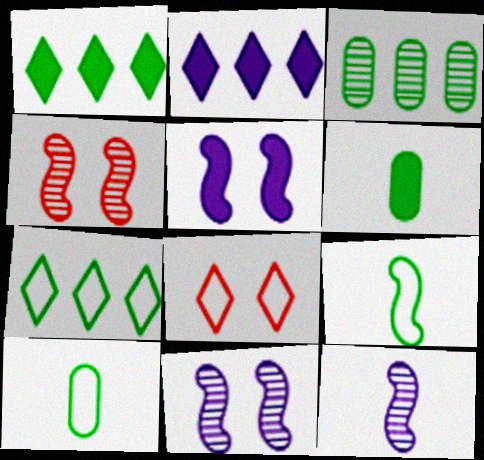[[2, 4, 10]]